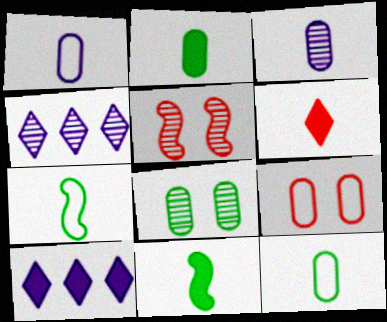[[3, 6, 7], 
[4, 9, 11], 
[5, 10, 12]]